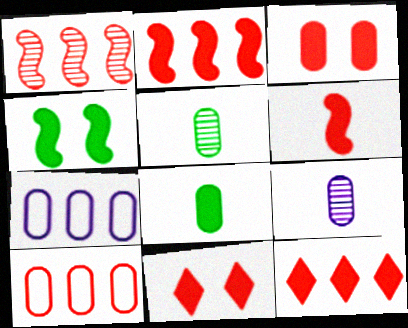[[1, 10, 12], 
[3, 5, 7], 
[3, 6, 12]]